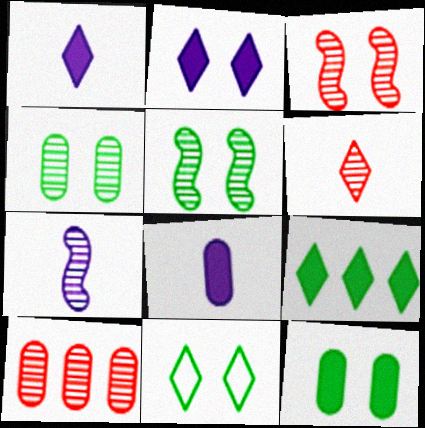[[3, 6, 10], 
[5, 11, 12]]